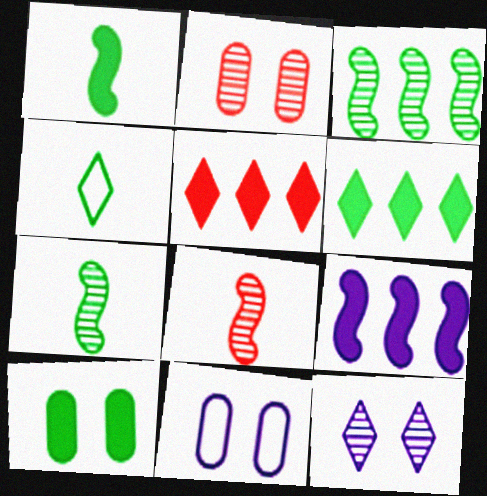[[1, 6, 10], 
[2, 4, 9], 
[2, 10, 11], 
[3, 4, 10], 
[4, 5, 12], 
[5, 7, 11], 
[6, 8, 11]]